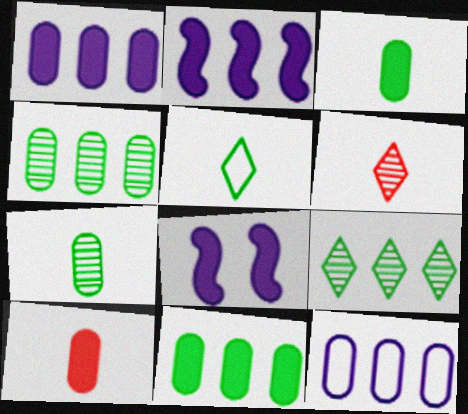[]